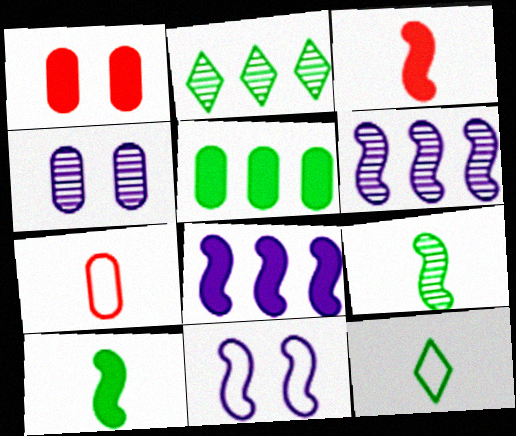[[1, 6, 12], 
[4, 5, 7]]